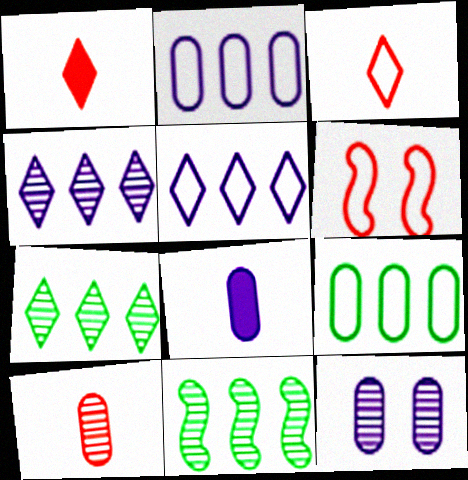[[2, 8, 12], 
[6, 7, 8]]